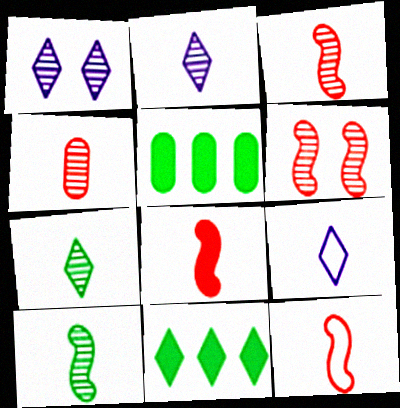[[1, 5, 12], 
[2, 4, 10], 
[3, 8, 12], 
[5, 6, 9]]